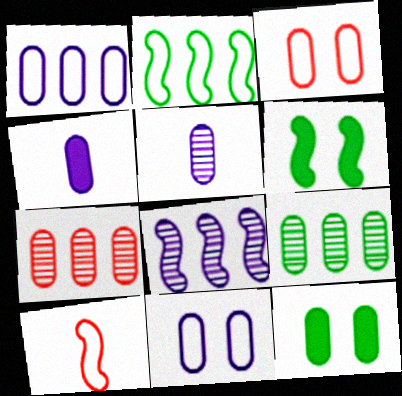[[3, 4, 9], 
[6, 8, 10]]